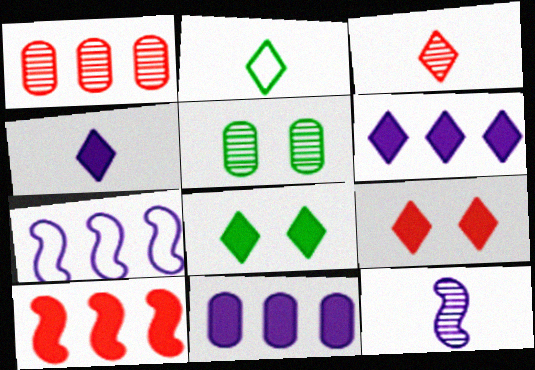[[2, 3, 4]]